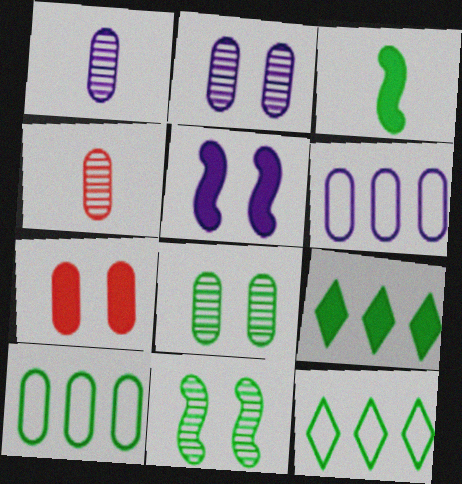[[1, 7, 10], 
[3, 8, 12], 
[4, 5, 12]]